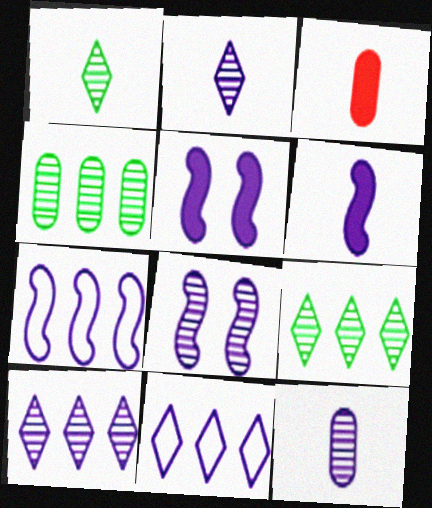[[5, 11, 12], 
[6, 7, 8], 
[8, 10, 12]]